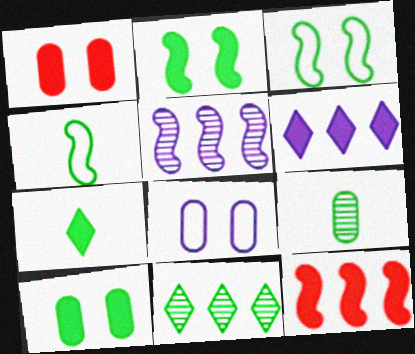[[4, 7, 9], 
[4, 10, 11]]